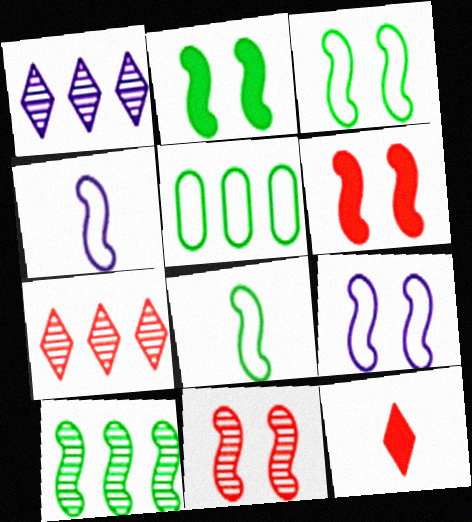[[2, 8, 10], 
[2, 9, 11], 
[4, 6, 10]]